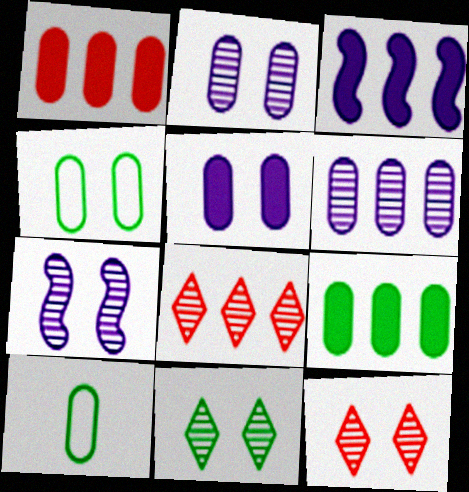[[1, 2, 10], 
[3, 10, 12]]